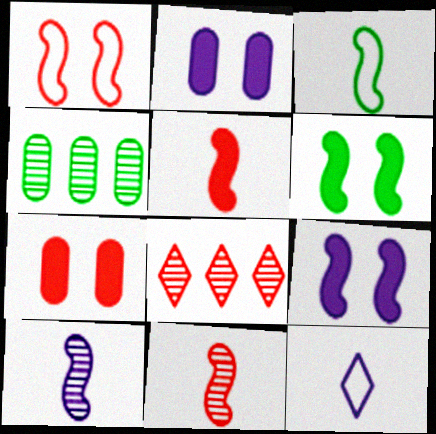[[2, 3, 8], 
[3, 5, 10]]